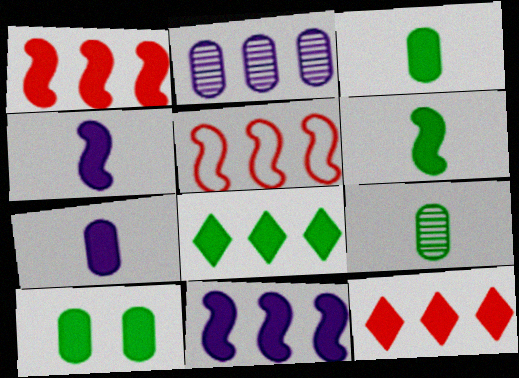[[2, 5, 8], 
[4, 10, 12], 
[6, 8, 10]]